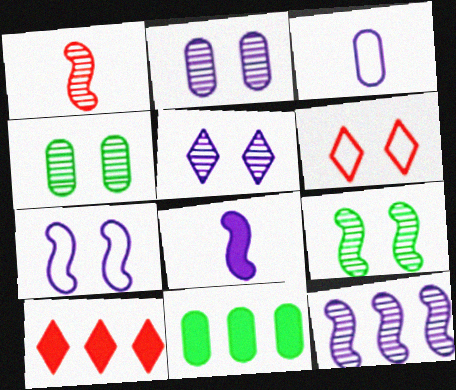[[1, 9, 12], 
[3, 9, 10], 
[7, 8, 12]]